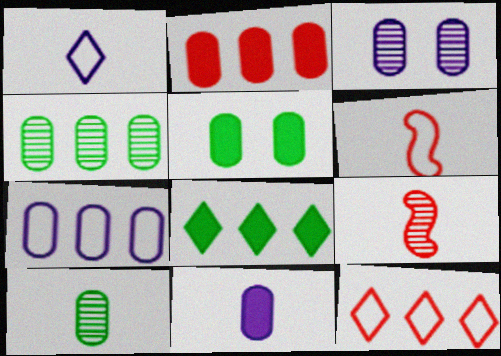[[2, 4, 7], 
[2, 5, 11], 
[3, 6, 8], 
[3, 7, 11]]